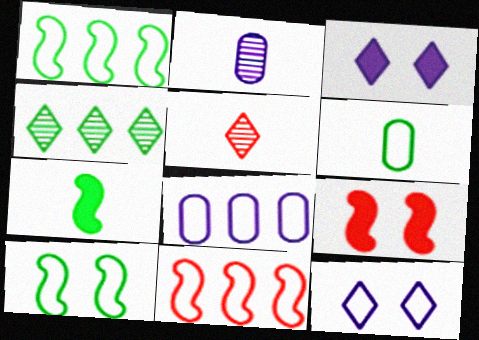[[6, 11, 12]]